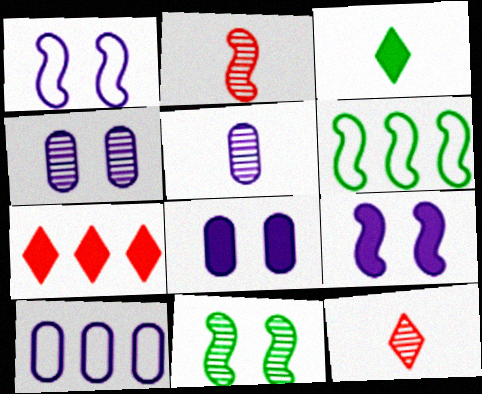[[2, 6, 9], 
[5, 8, 10], 
[6, 8, 12]]